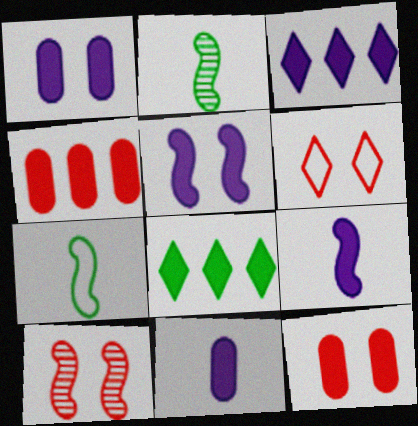[[1, 3, 9], 
[3, 5, 11], 
[6, 10, 12], 
[8, 9, 12]]